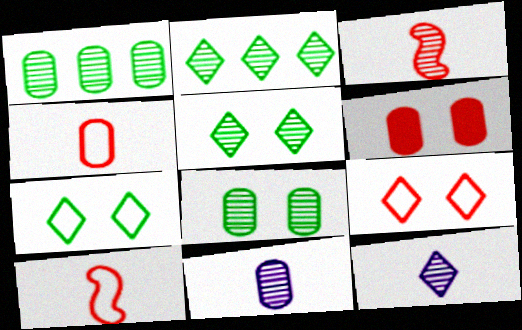[]